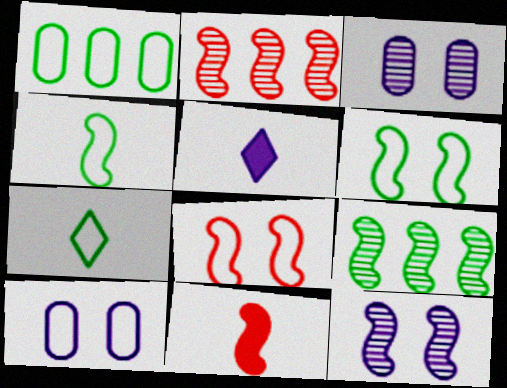[[1, 6, 7], 
[2, 8, 11]]